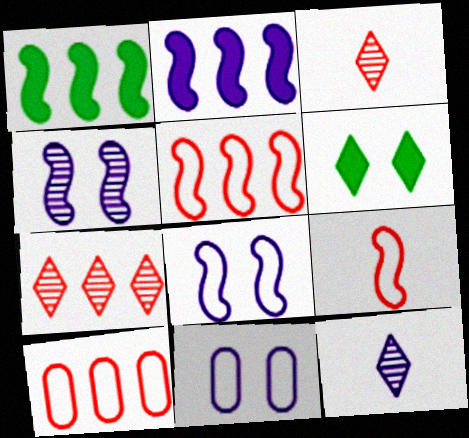[[1, 3, 11], 
[1, 4, 9], 
[2, 11, 12]]